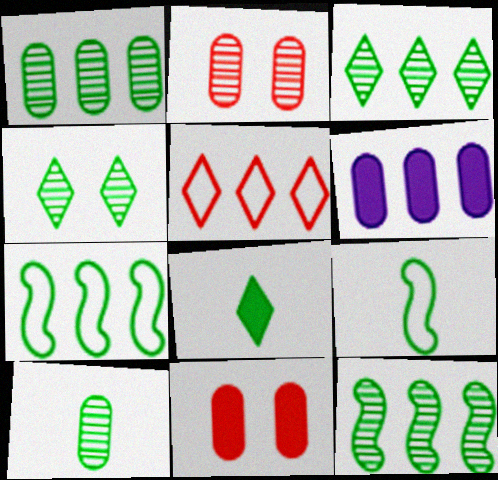[[1, 3, 12], 
[4, 10, 12], 
[5, 6, 12], 
[8, 9, 10]]